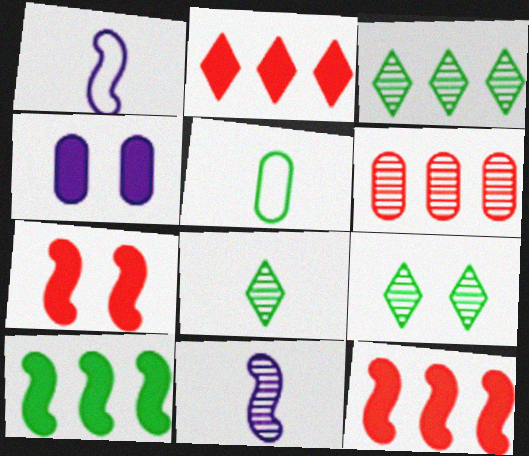[[3, 8, 9], 
[4, 5, 6], 
[5, 9, 10], 
[6, 9, 11]]